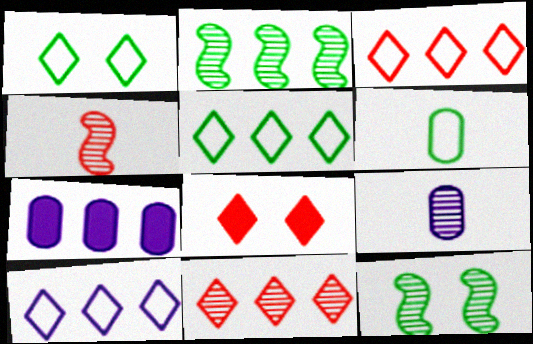[[1, 4, 7], 
[2, 3, 7], 
[3, 5, 10], 
[9, 11, 12]]